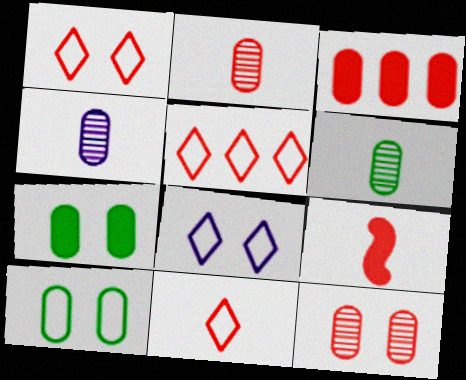[[1, 5, 11], 
[2, 4, 6], 
[2, 9, 11], 
[3, 4, 10], 
[5, 9, 12]]